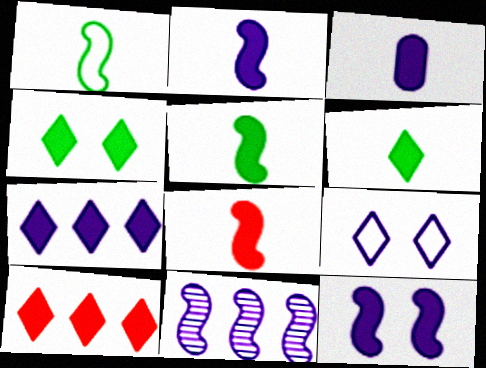[[2, 5, 8], 
[3, 6, 8], 
[3, 7, 12], 
[3, 9, 11]]